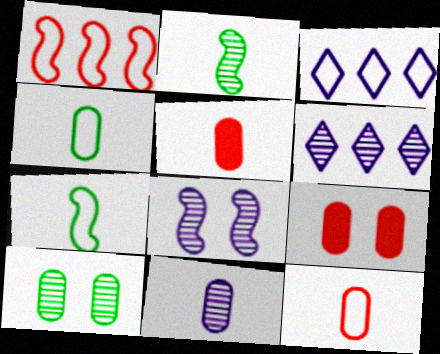[[2, 3, 9], 
[4, 5, 11], 
[6, 7, 9], 
[6, 8, 11]]